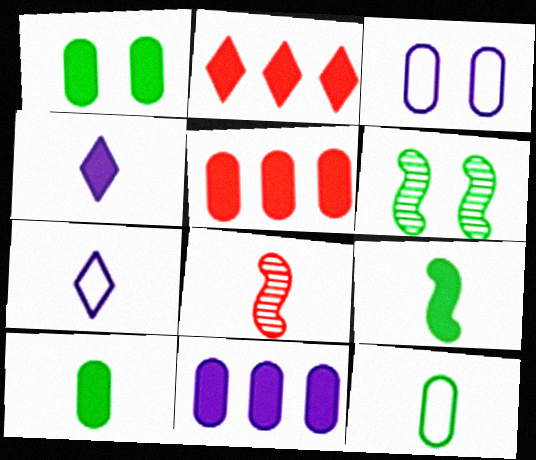[[4, 8, 12], 
[5, 6, 7], 
[7, 8, 10]]